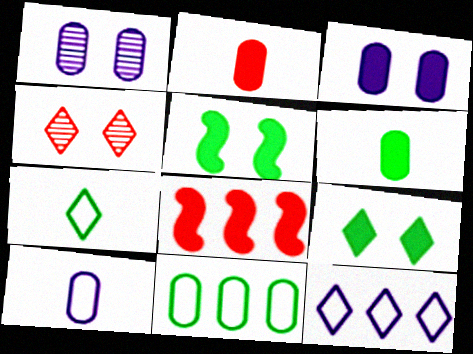[[1, 2, 11], 
[1, 7, 8]]